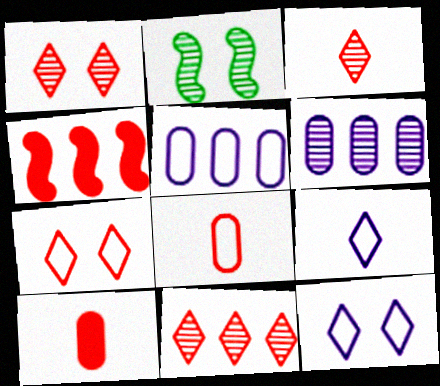[[1, 3, 11], 
[1, 4, 8], 
[2, 3, 6]]